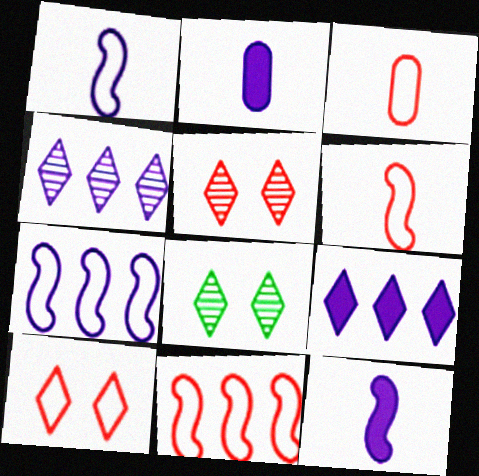[[2, 8, 11], 
[3, 10, 11]]